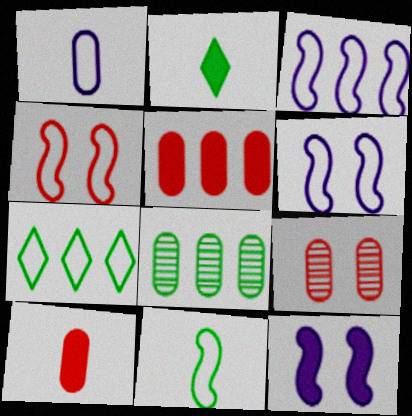[[1, 4, 7], 
[2, 3, 9], 
[2, 5, 12], 
[3, 4, 11]]